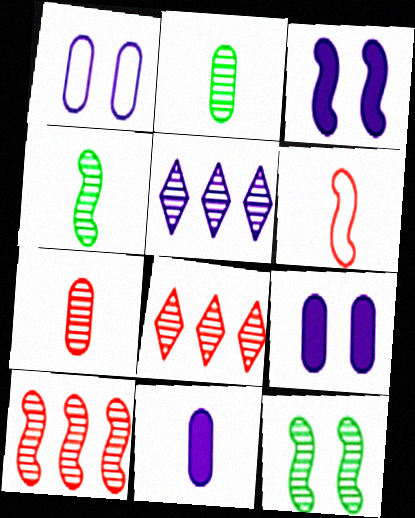[[5, 7, 12]]